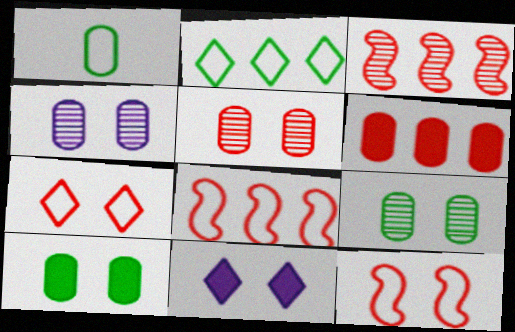[[1, 3, 11], 
[1, 4, 6], 
[4, 5, 9], 
[9, 11, 12]]